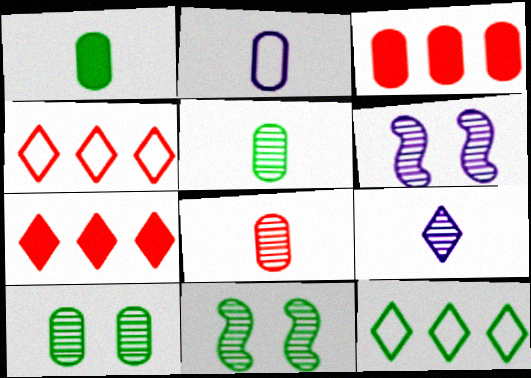[[1, 2, 8], 
[1, 4, 6], 
[1, 11, 12], 
[2, 3, 10], 
[2, 7, 11]]